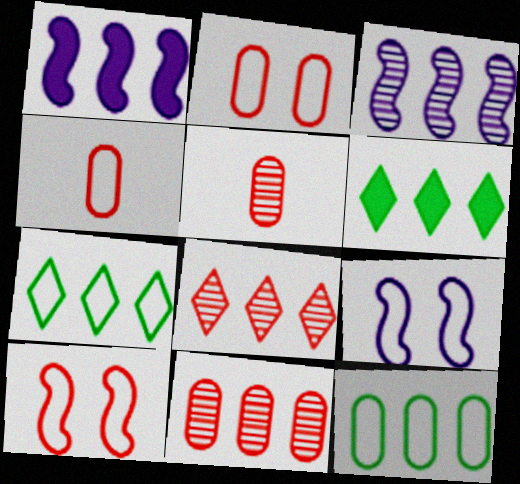[[1, 7, 11], 
[1, 8, 12], 
[4, 7, 9], 
[5, 6, 9]]